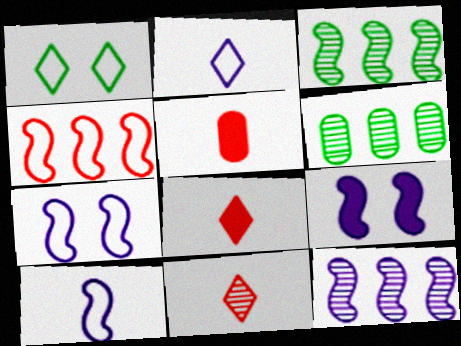[[1, 5, 12], 
[6, 7, 8], 
[9, 10, 12]]